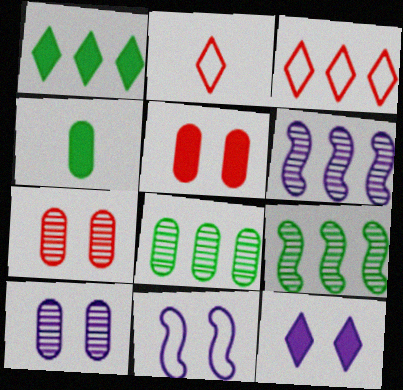[[10, 11, 12]]